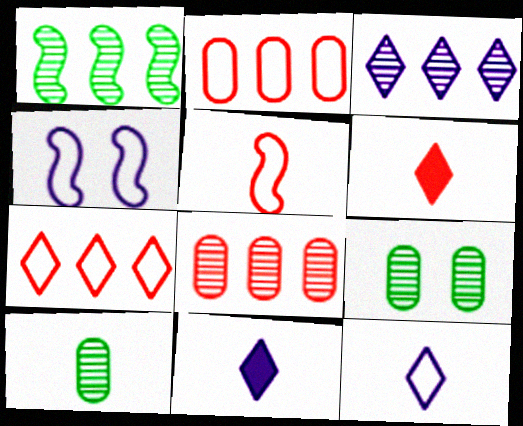[[1, 3, 8], 
[5, 10, 11]]